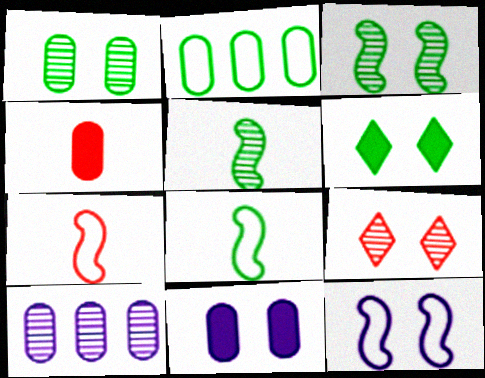[[2, 5, 6], 
[5, 9, 10], 
[6, 7, 10]]